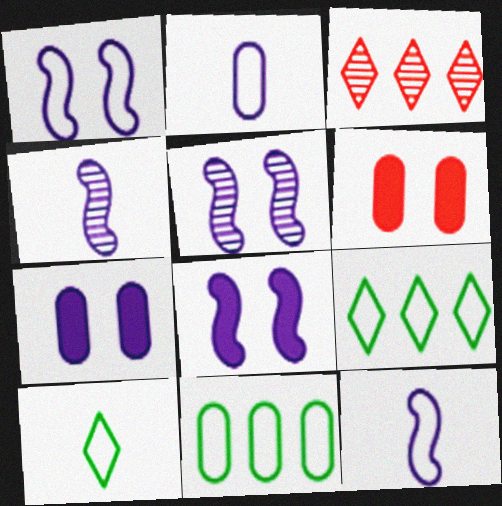[[1, 5, 8], 
[4, 6, 9]]